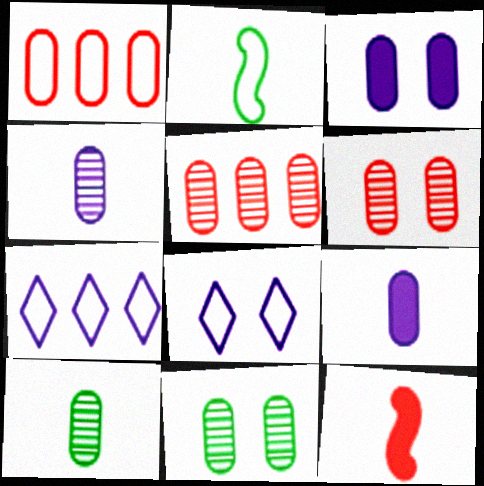[[1, 2, 8], 
[1, 3, 10], 
[1, 9, 11], 
[4, 5, 11], 
[7, 11, 12]]